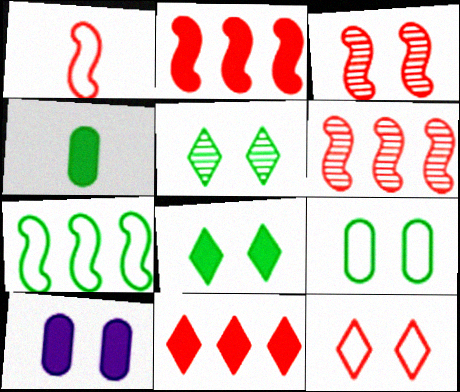[[1, 2, 3], 
[4, 5, 7]]